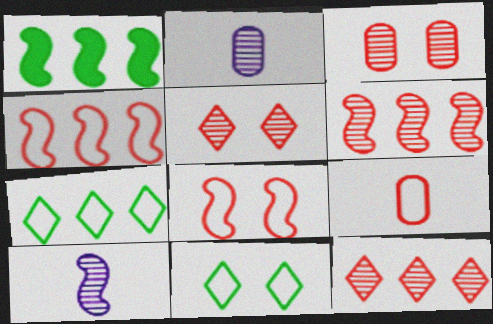[[1, 8, 10]]